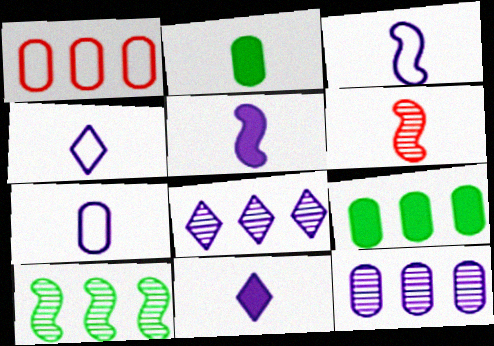[[1, 9, 12], 
[2, 4, 6], 
[3, 4, 7]]